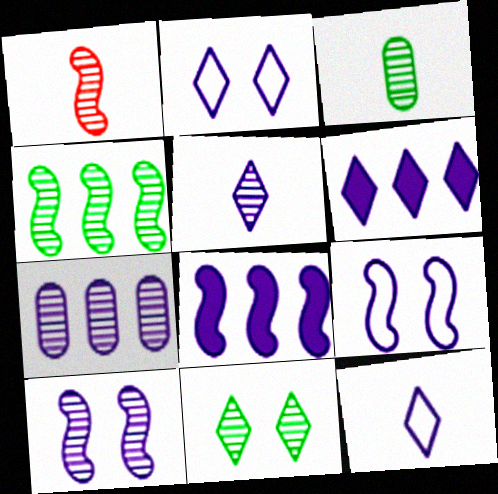[[1, 3, 5], 
[1, 4, 10], 
[1, 7, 11], 
[2, 5, 6], 
[3, 4, 11], 
[5, 7, 10]]